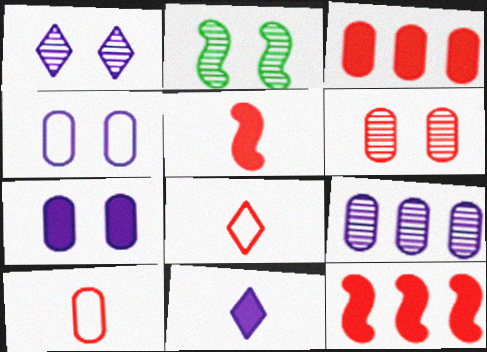[[1, 2, 6], 
[3, 6, 10], 
[6, 8, 12]]